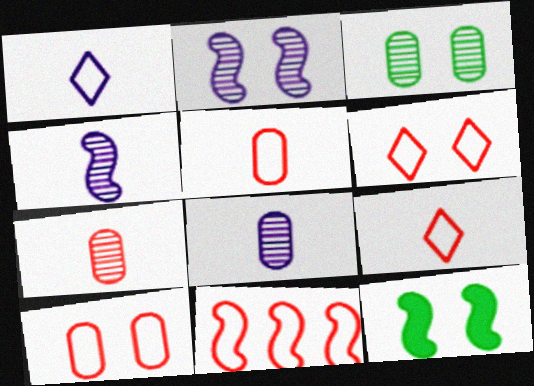[[4, 11, 12], 
[5, 6, 11], 
[9, 10, 11]]